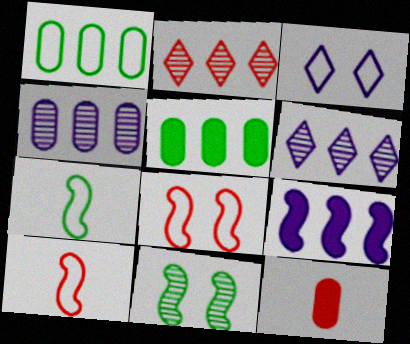[[1, 2, 9], 
[1, 3, 10], 
[2, 8, 12], 
[9, 10, 11]]